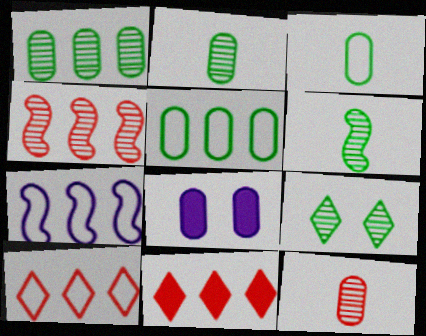[[1, 6, 9], 
[1, 7, 11], 
[5, 7, 10], 
[5, 8, 12], 
[6, 8, 10]]